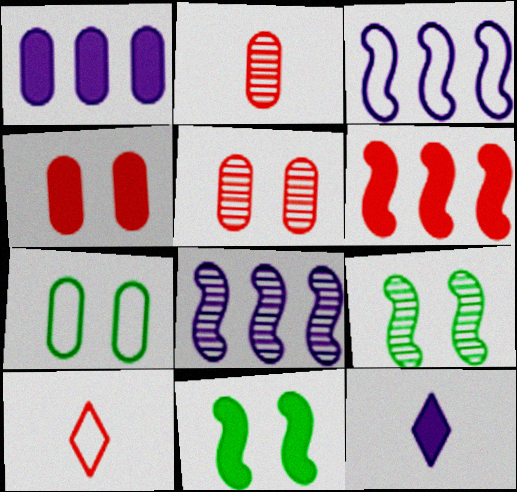[[1, 2, 7], 
[1, 9, 10], 
[3, 7, 10], 
[5, 6, 10]]